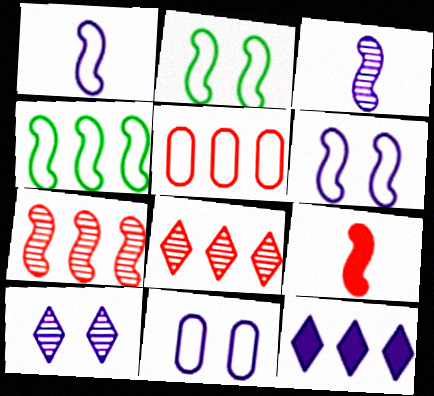[[3, 11, 12]]